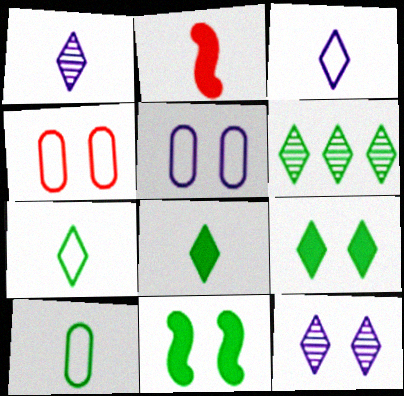[[1, 2, 10], 
[2, 5, 6], 
[4, 11, 12], 
[6, 7, 9], 
[6, 10, 11]]